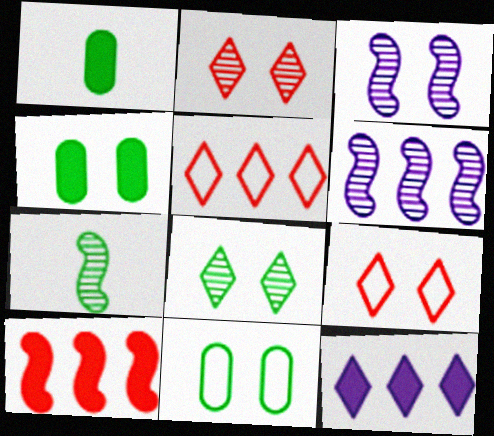[[1, 3, 5], 
[1, 6, 9], 
[3, 4, 9]]